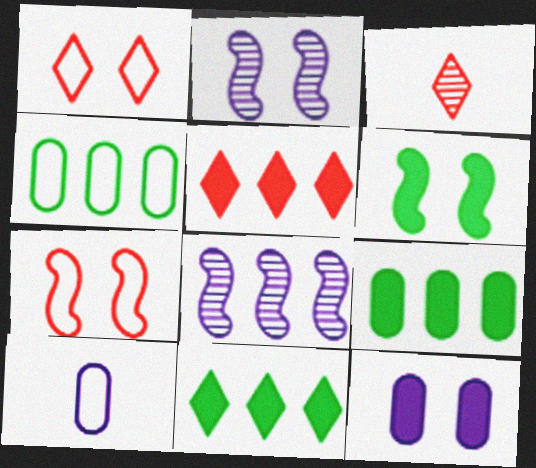[[1, 3, 5], 
[2, 6, 7], 
[4, 5, 8]]